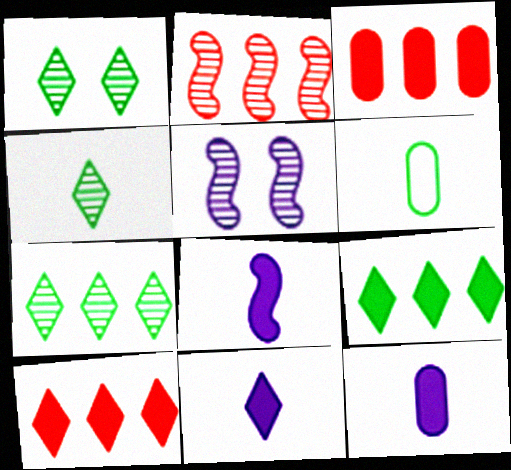[[1, 4, 7], 
[5, 6, 10], 
[8, 11, 12]]